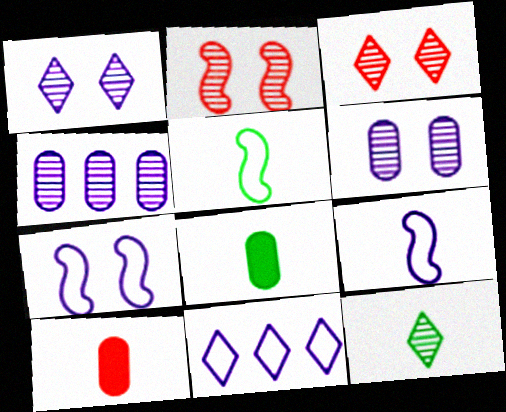[[2, 4, 12], 
[2, 8, 11], 
[5, 8, 12], 
[9, 10, 12]]